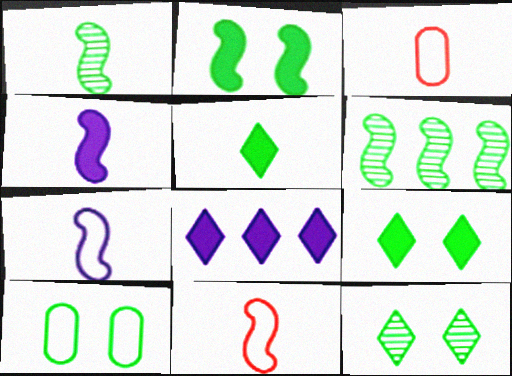[[1, 4, 11], 
[2, 10, 12], 
[5, 6, 10]]